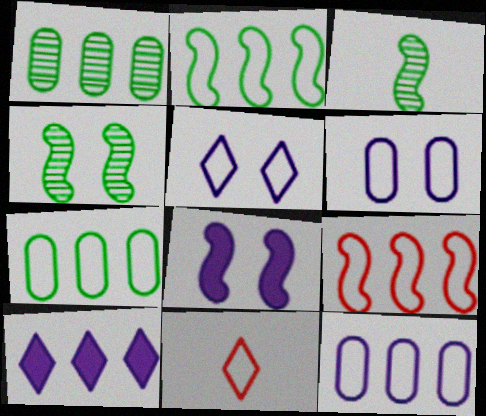[[1, 8, 11], 
[1, 9, 10], 
[2, 6, 11], 
[3, 8, 9]]